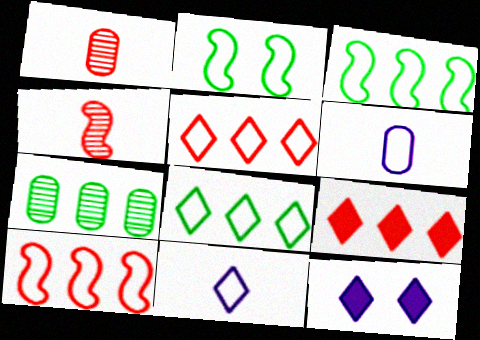[[1, 3, 12], 
[2, 5, 6]]